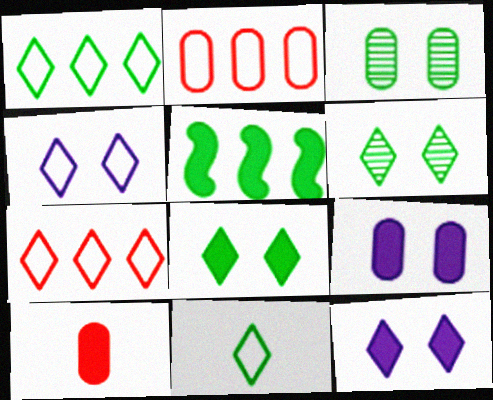[[3, 5, 11], 
[4, 7, 11], 
[5, 10, 12]]